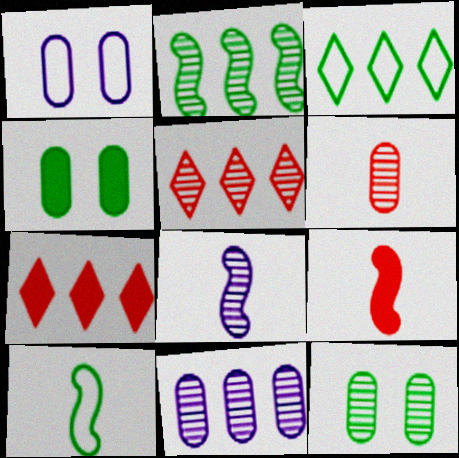[[2, 5, 11], 
[5, 8, 12], 
[6, 11, 12], 
[8, 9, 10]]